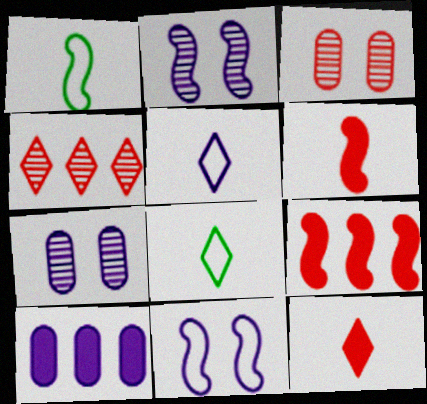[[1, 2, 9], 
[2, 5, 10], 
[7, 8, 9]]